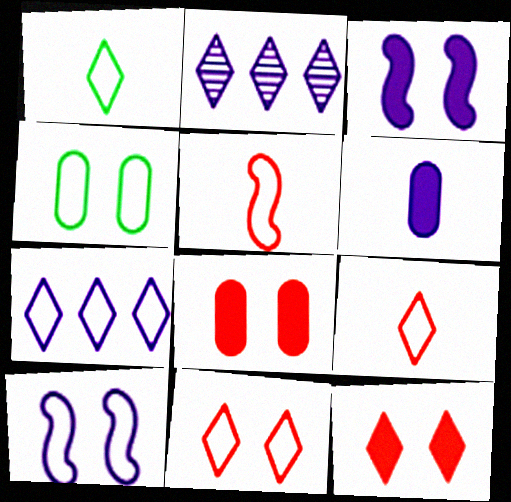[[1, 2, 12], 
[1, 7, 11], 
[2, 6, 10], 
[4, 5, 7], 
[4, 10, 11]]